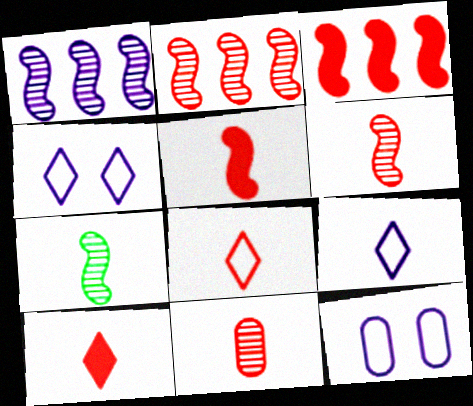[[5, 8, 11]]